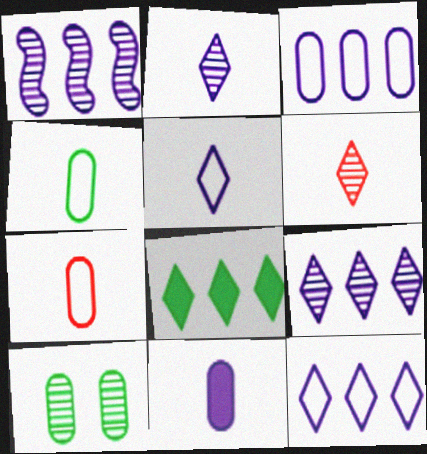[[1, 6, 10]]